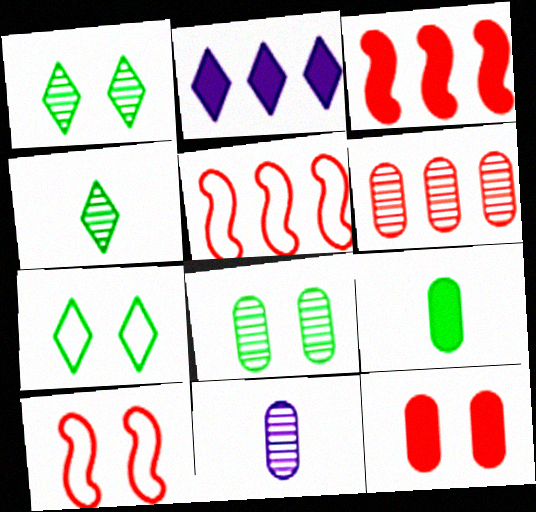[[3, 7, 11], 
[6, 8, 11]]